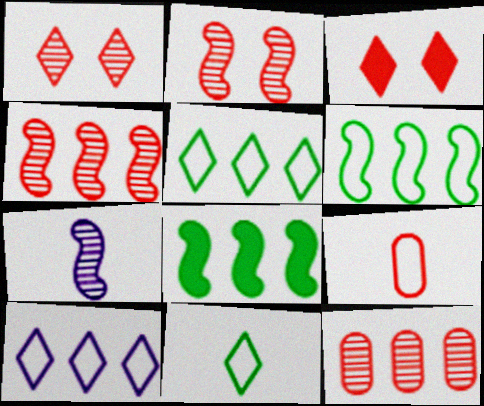[[3, 4, 9], 
[8, 10, 12]]